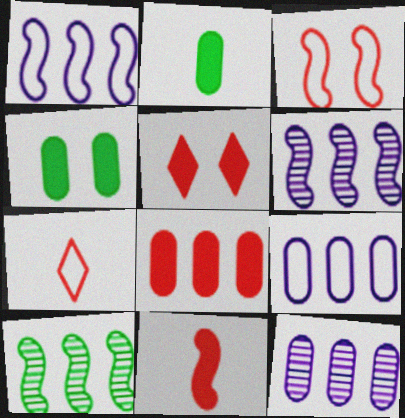[[4, 6, 7], 
[5, 8, 11]]